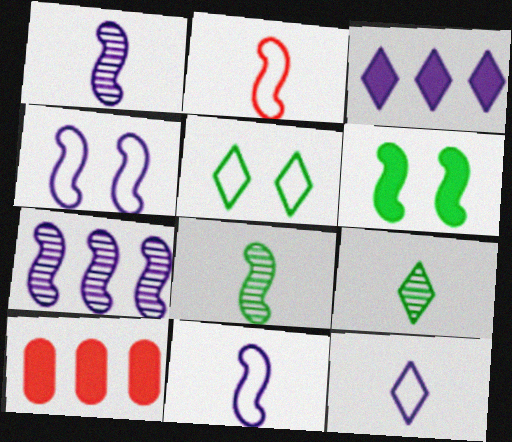[[1, 5, 10], 
[2, 6, 7], 
[4, 9, 10]]